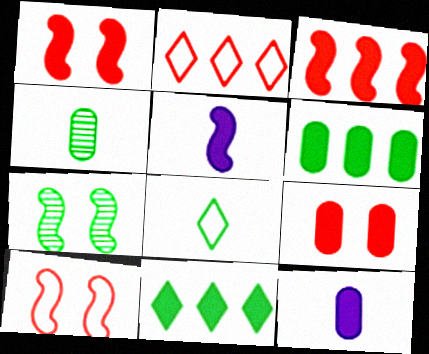[[1, 11, 12], 
[2, 7, 12], 
[5, 9, 11], 
[6, 7, 8], 
[6, 9, 12]]